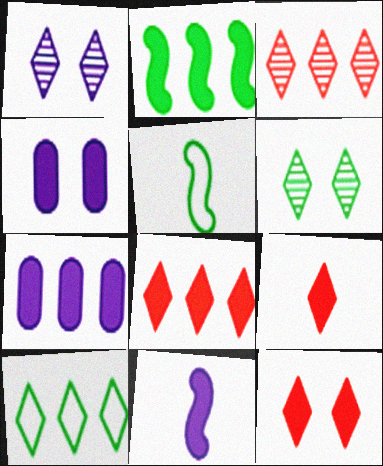[[1, 9, 10], 
[2, 4, 9], 
[2, 7, 8], 
[3, 4, 5], 
[8, 9, 12]]